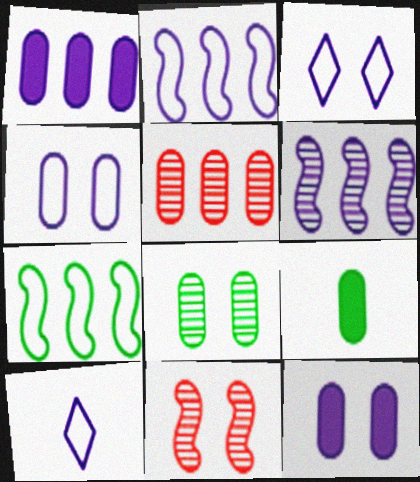[[2, 4, 10], 
[4, 5, 9], 
[6, 10, 12]]